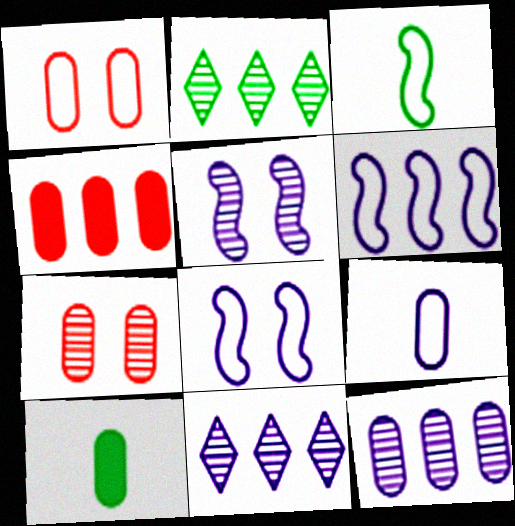[[1, 10, 12], 
[2, 4, 6]]